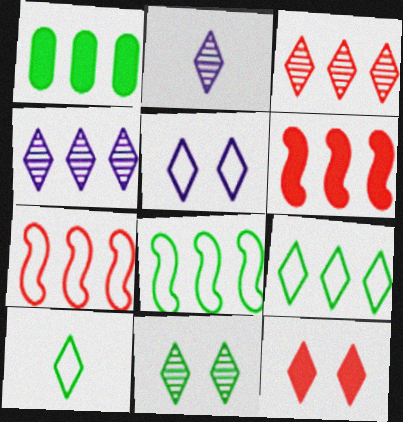[[1, 4, 7], 
[2, 3, 11], 
[2, 9, 12], 
[4, 10, 12], 
[5, 11, 12]]